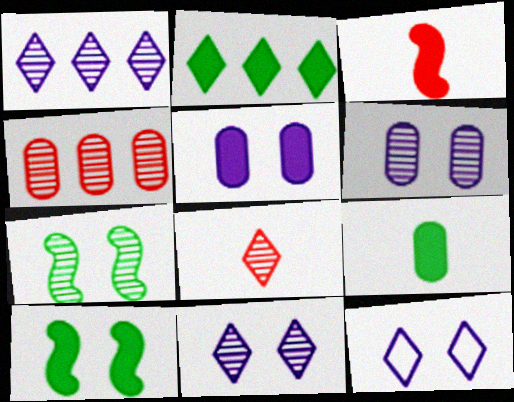[[2, 3, 5], 
[2, 8, 12], 
[2, 9, 10]]